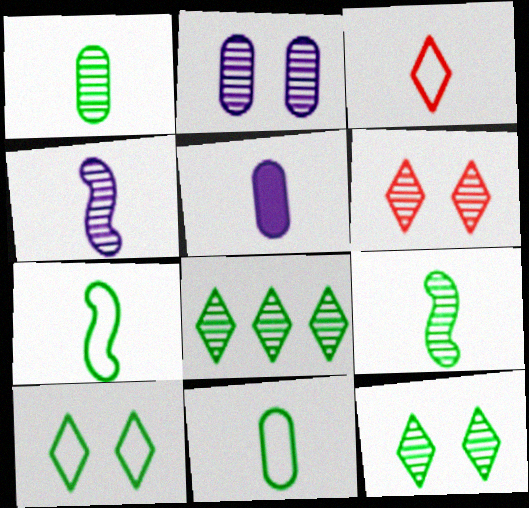[[3, 5, 9]]